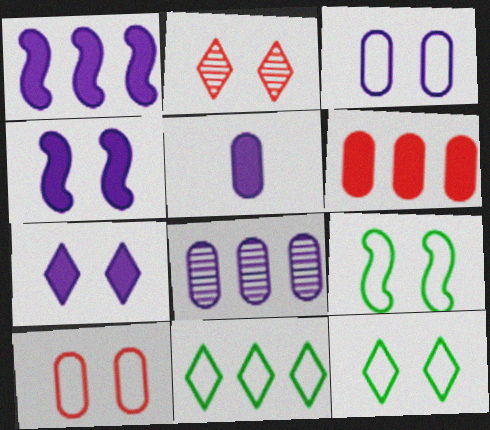[[1, 5, 7], 
[2, 7, 12], 
[3, 5, 8]]